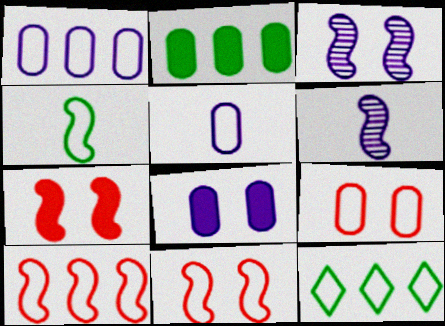[[1, 10, 12], 
[5, 11, 12]]